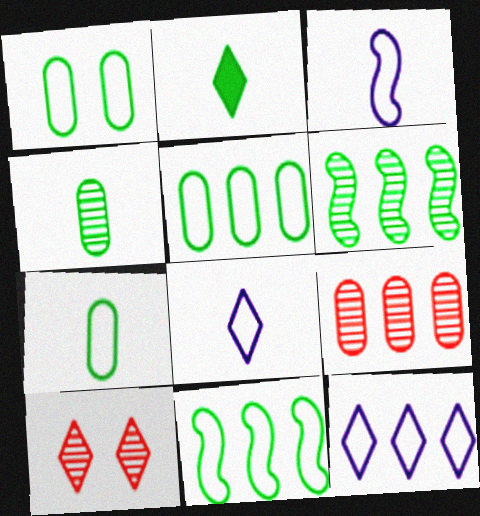[[1, 2, 6], 
[1, 5, 7], 
[2, 10, 12]]